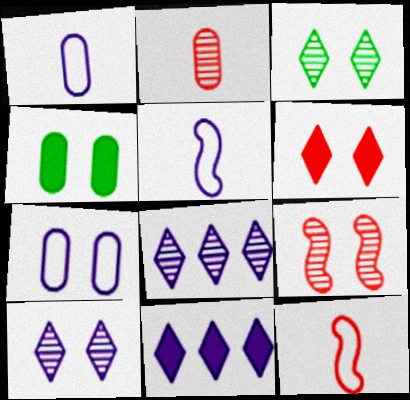[[4, 8, 12]]